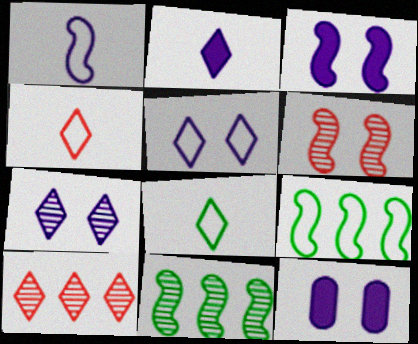[[4, 11, 12]]